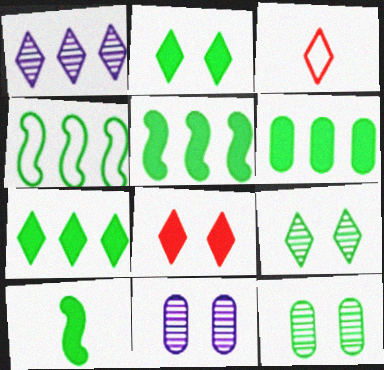[[1, 2, 3], 
[2, 6, 10], 
[3, 5, 11], 
[5, 6, 7]]